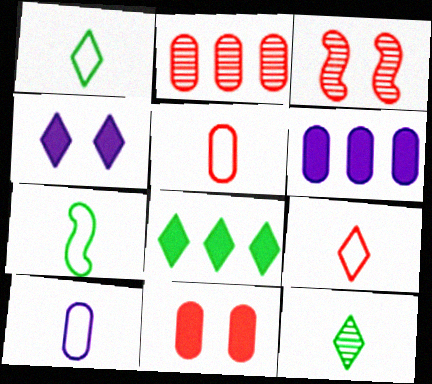[[1, 3, 6], 
[2, 4, 7], 
[2, 5, 11], 
[3, 8, 10], 
[7, 9, 10]]